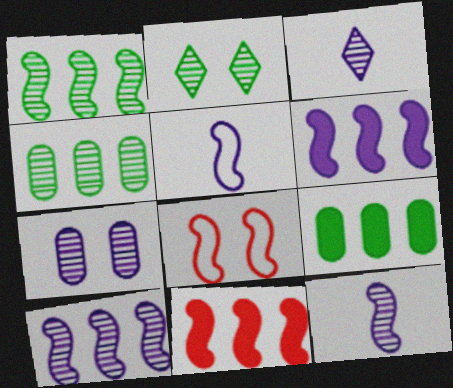[[3, 7, 10], 
[3, 8, 9]]